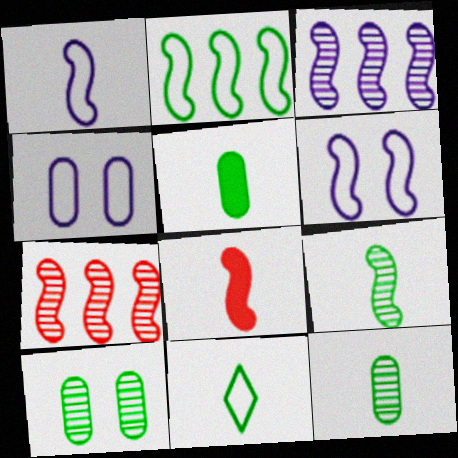[[1, 8, 9], 
[5, 9, 11]]